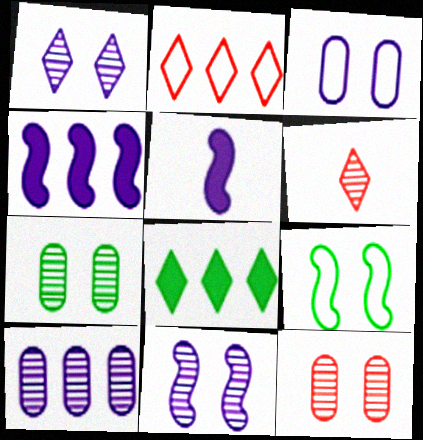[[2, 5, 7]]